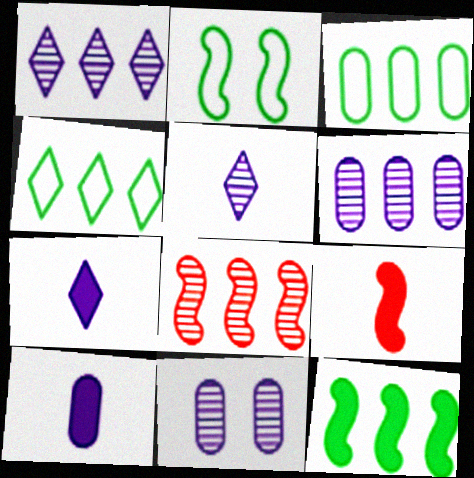[[4, 9, 11]]